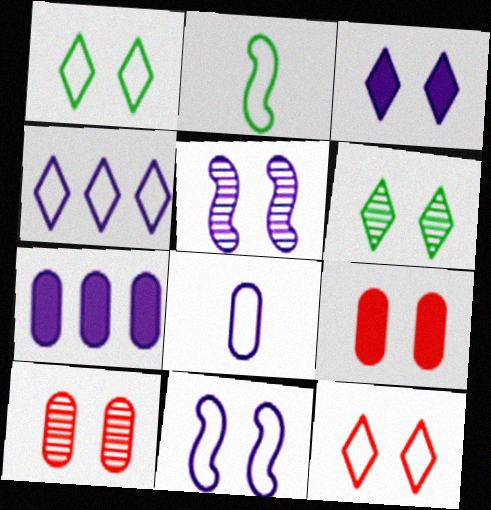[[1, 5, 9], 
[3, 6, 12], 
[4, 8, 11], 
[5, 6, 10], 
[6, 9, 11]]